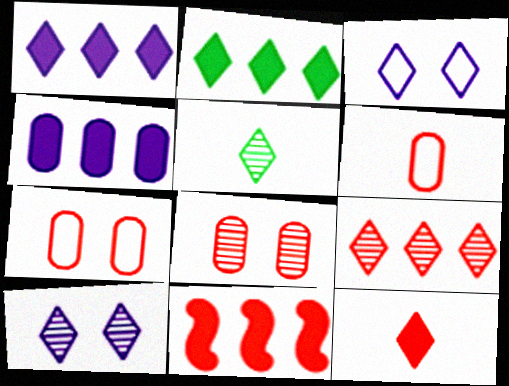[[2, 4, 11], 
[5, 9, 10]]